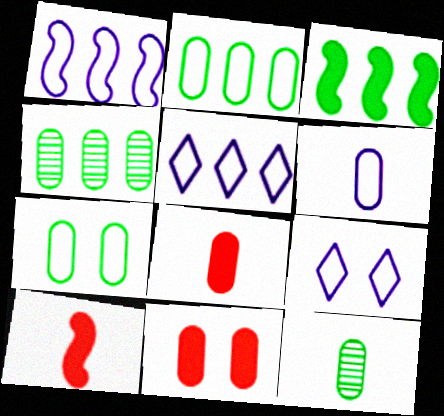[[1, 6, 9], 
[4, 6, 11], 
[4, 9, 10], 
[6, 8, 12]]